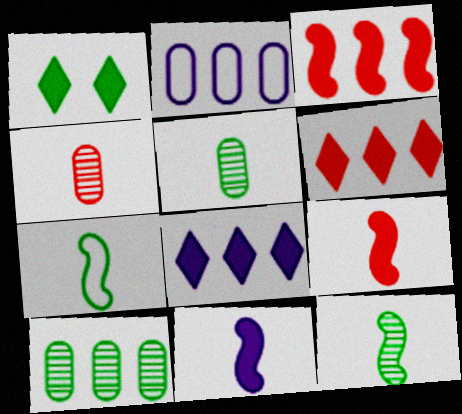[[1, 7, 10]]